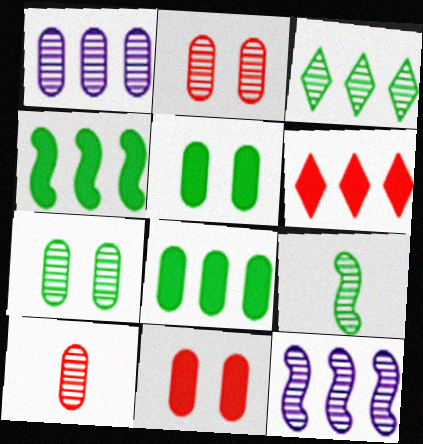[[1, 7, 10], 
[3, 7, 9]]